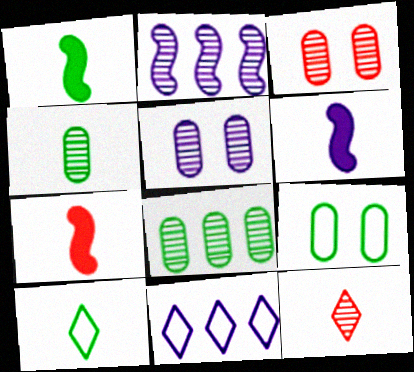[[1, 3, 11], 
[1, 4, 10], 
[1, 6, 7], 
[5, 6, 11]]